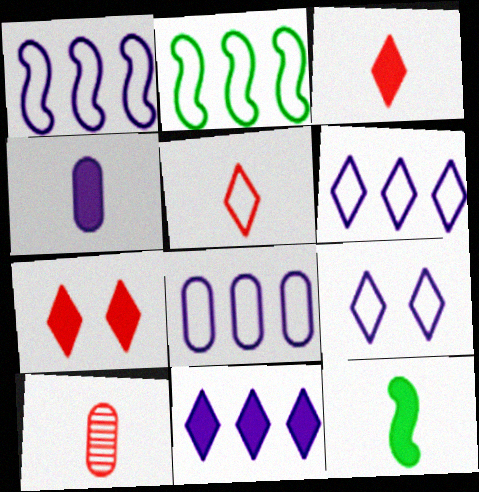[[1, 6, 8], 
[3, 4, 12]]